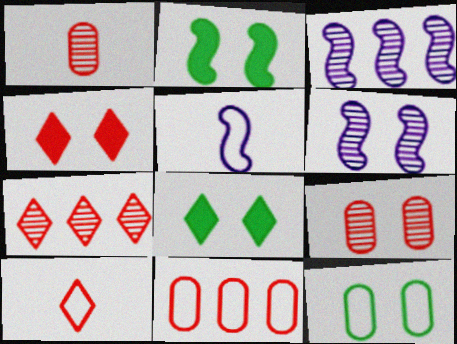[[4, 6, 12], 
[4, 7, 10]]